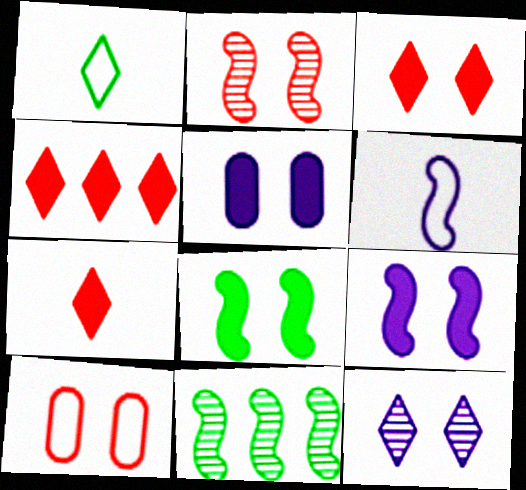[[1, 4, 12], 
[2, 3, 10], 
[3, 4, 7], 
[3, 5, 8], 
[8, 10, 12]]